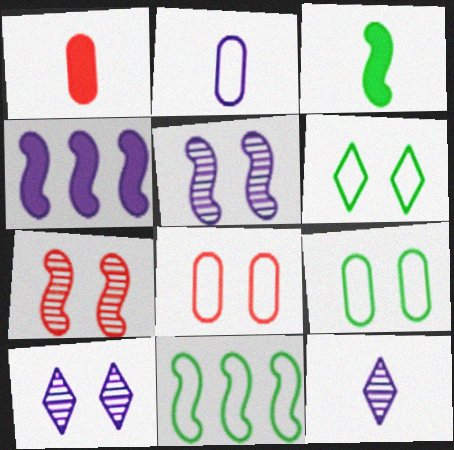[[1, 10, 11], 
[2, 4, 10]]